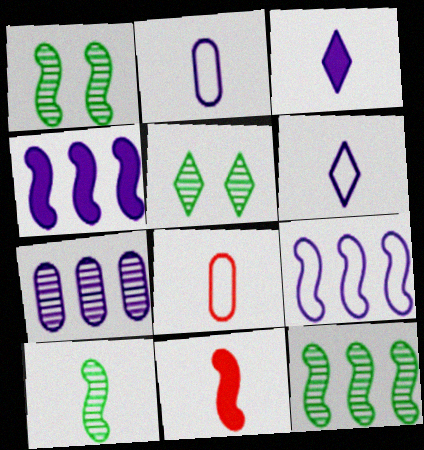[[1, 9, 11], 
[1, 10, 12], 
[3, 8, 10], 
[4, 5, 8]]